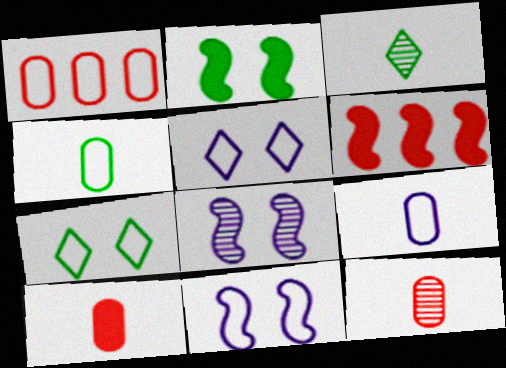[]